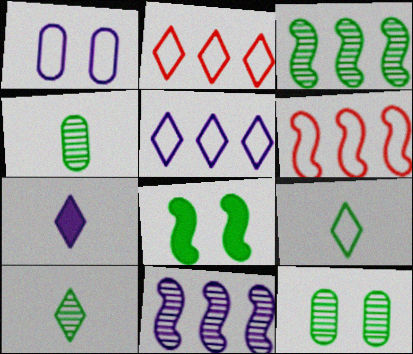[[1, 6, 9], 
[1, 7, 11], 
[3, 10, 12], 
[6, 7, 12]]